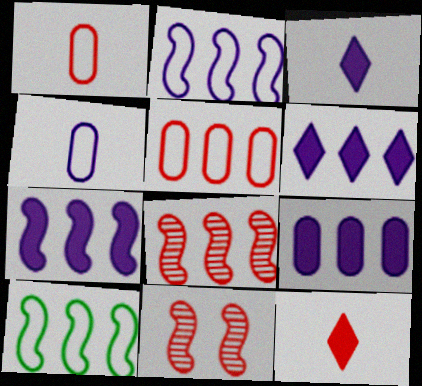[[5, 11, 12], 
[6, 7, 9], 
[7, 8, 10]]